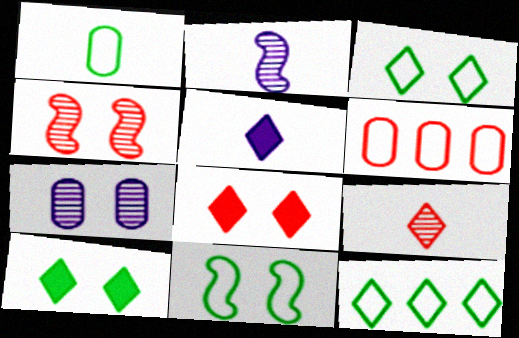[[1, 11, 12], 
[2, 6, 10], 
[7, 8, 11]]